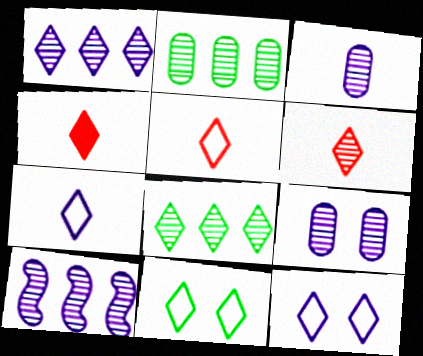[[1, 4, 11], 
[4, 5, 6], 
[4, 8, 12]]